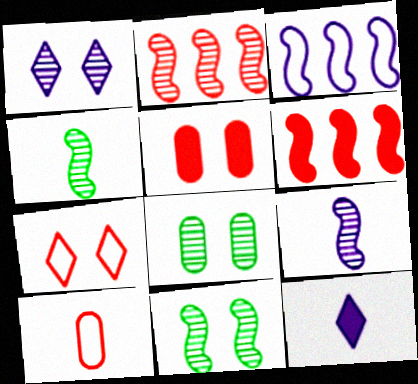[[2, 9, 11], 
[4, 10, 12]]